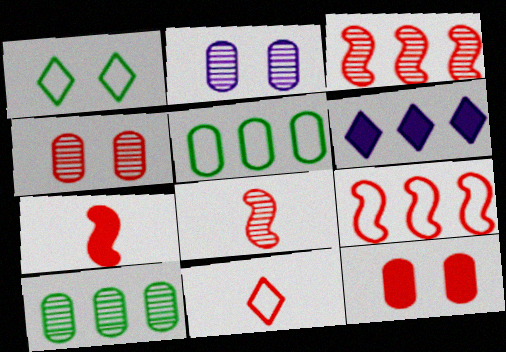[[3, 5, 6], 
[3, 11, 12], 
[6, 9, 10]]